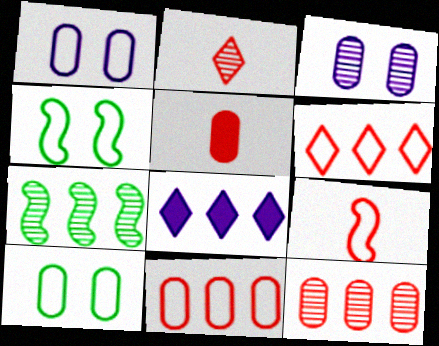[[2, 3, 7], 
[2, 5, 9], 
[7, 8, 11]]